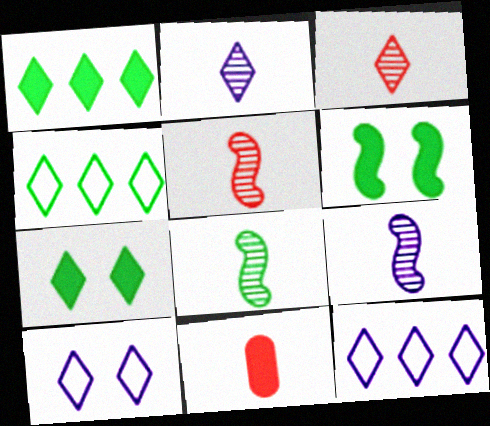[[1, 3, 10], 
[3, 7, 12], 
[5, 8, 9]]